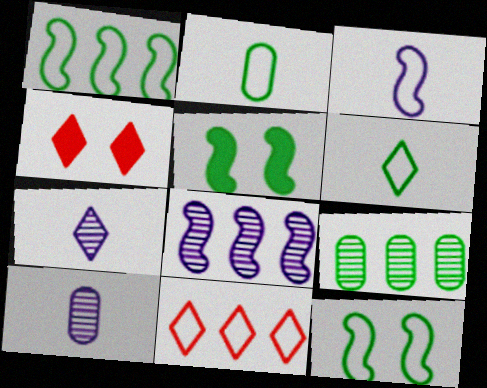[[1, 4, 10], 
[2, 4, 8], 
[3, 4, 9], 
[5, 6, 9], 
[5, 10, 11]]